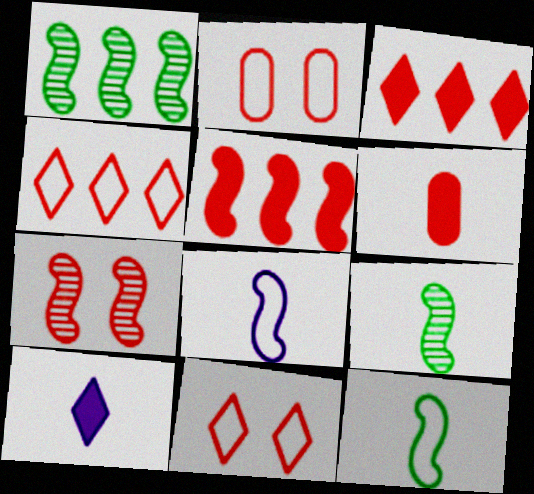[[1, 2, 10], 
[4, 6, 7]]